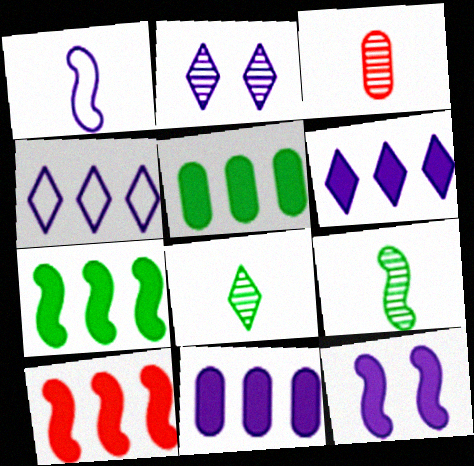[[1, 2, 11], 
[5, 6, 10]]